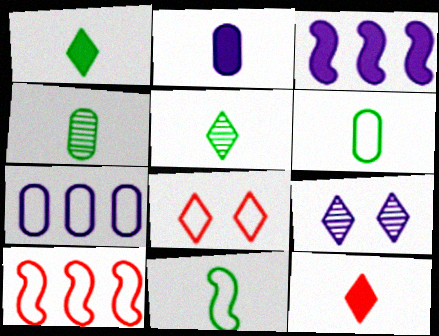[[1, 4, 11], 
[3, 4, 8], 
[7, 8, 11]]